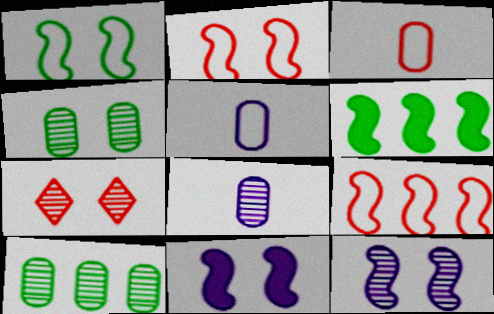[[4, 7, 12], 
[5, 6, 7]]